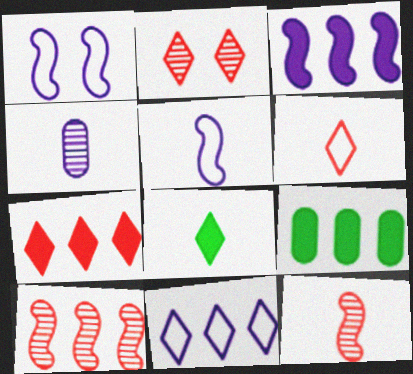[[2, 5, 9], 
[2, 6, 7], 
[2, 8, 11], 
[3, 7, 9], 
[9, 10, 11]]